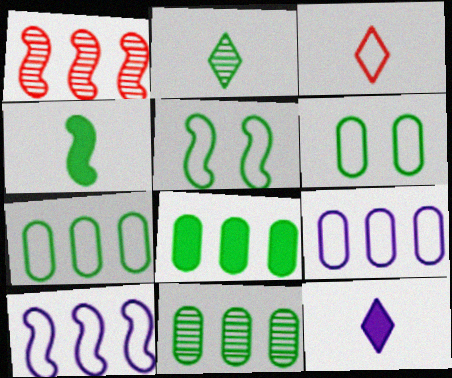[[1, 6, 12], 
[2, 3, 12], 
[2, 5, 8], 
[3, 5, 9], 
[3, 6, 10], 
[7, 8, 11]]